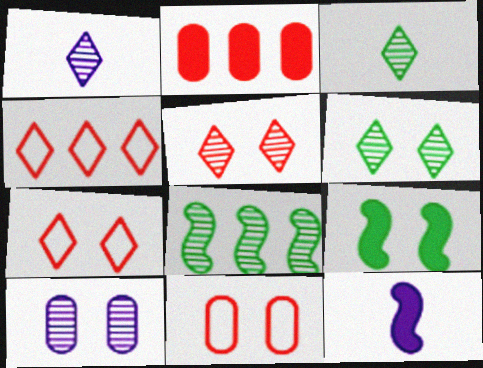[[7, 9, 10]]